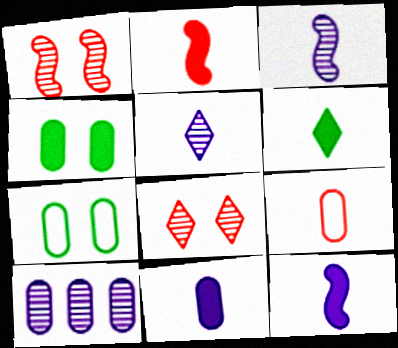[[2, 6, 11], 
[3, 6, 9], 
[4, 9, 10]]